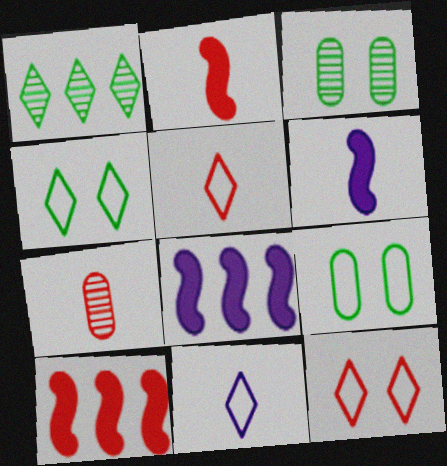[[2, 5, 7], 
[3, 5, 8], 
[3, 10, 11], 
[4, 7, 8], 
[7, 10, 12]]